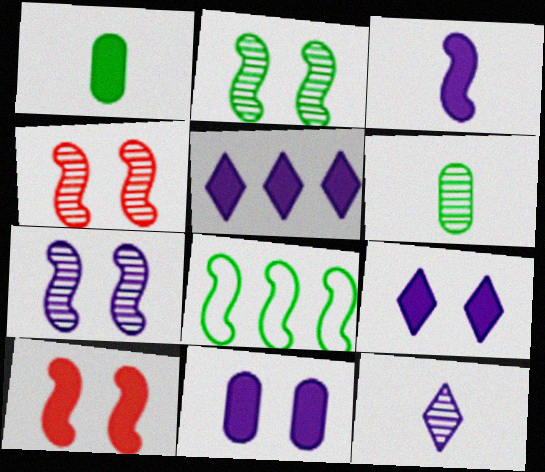[[1, 5, 10], 
[2, 4, 7], 
[3, 4, 8], 
[3, 5, 11]]